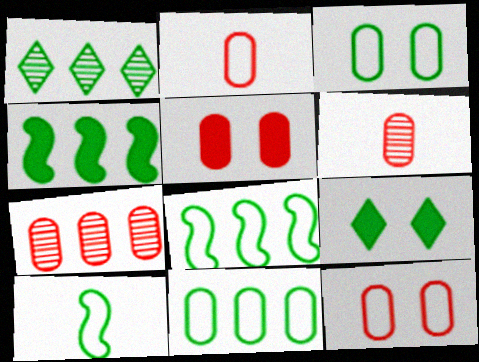[[1, 4, 11], 
[2, 5, 7]]